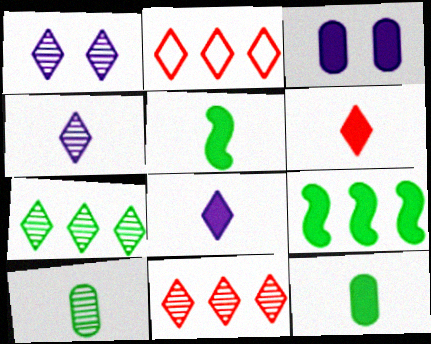[[3, 6, 9]]